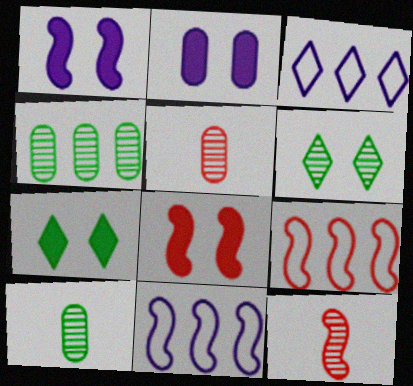[[2, 7, 8], 
[3, 8, 10], 
[5, 7, 11], 
[8, 9, 12]]